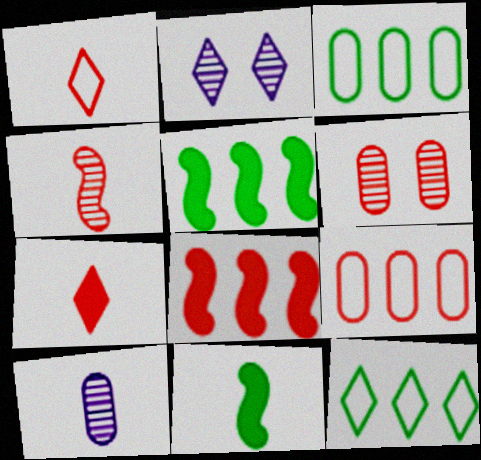[[1, 6, 8], 
[1, 10, 11], 
[2, 7, 12], 
[2, 9, 11]]